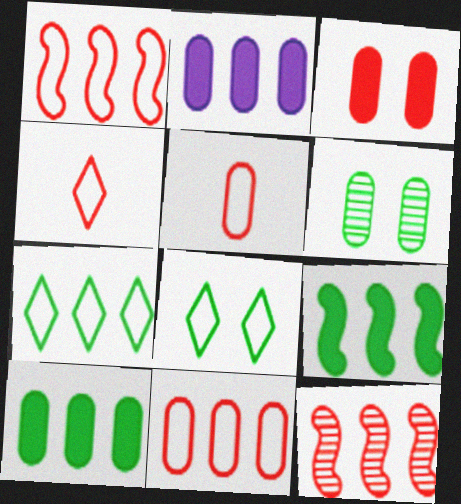[[2, 5, 6], 
[2, 7, 12], 
[3, 4, 12]]